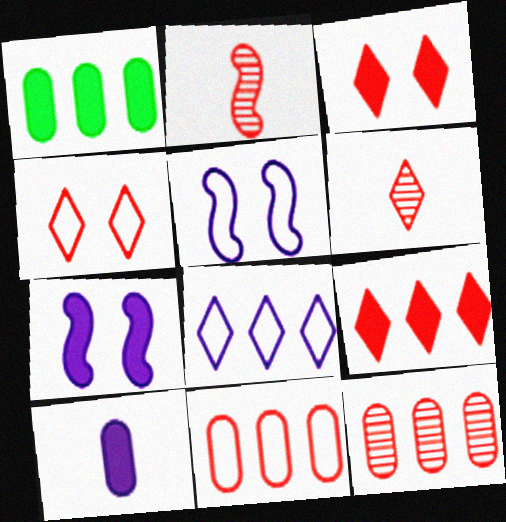[[1, 5, 6], 
[2, 3, 11], 
[4, 6, 9]]